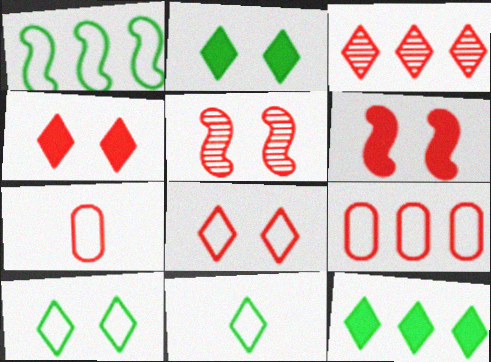[[3, 6, 7]]